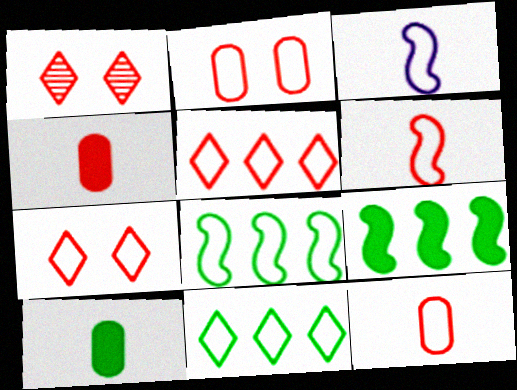[[2, 3, 11], 
[2, 5, 6]]